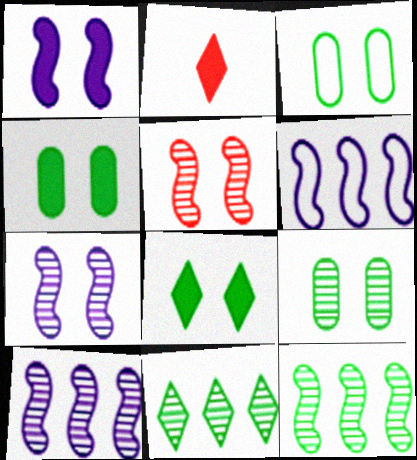[[2, 3, 10], 
[2, 6, 9], 
[3, 4, 9]]